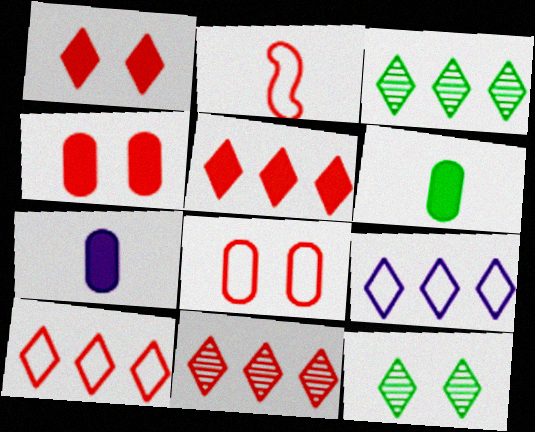[[2, 4, 11], 
[2, 8, 10], 
[3, 5, 9], 
[5, 10, 11]]